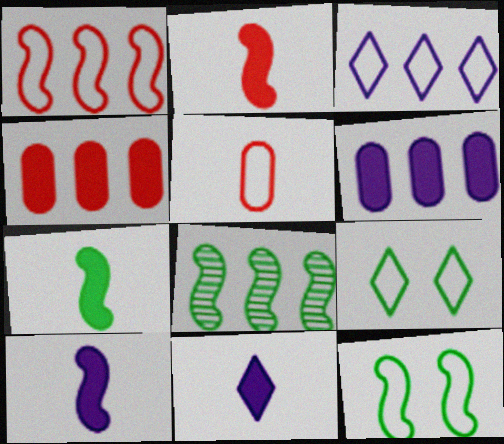[[2, 7, 10], 
[3, 4, 8], 
[3, 5, 12], 
[7, 8, 12]]